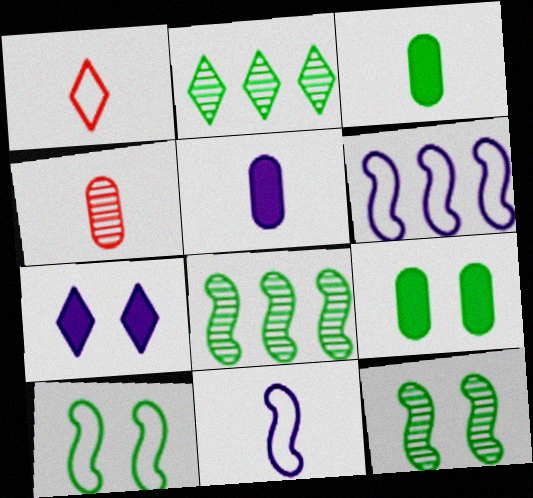[[1, 2, 7], 
[2, 3, 10]]